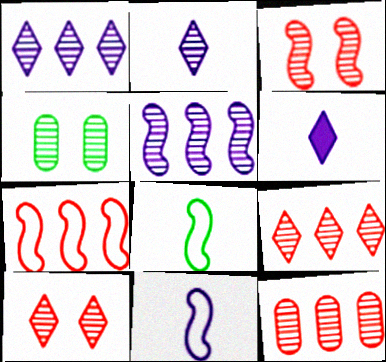[[4, 6, 7]]